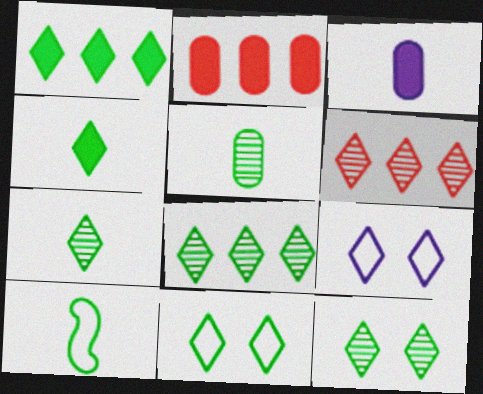[[1, 7, 11], 
[4, 5, 10], 
[4, 6, 9], 
[4, 8, 11], 
[7, 8, 12]]